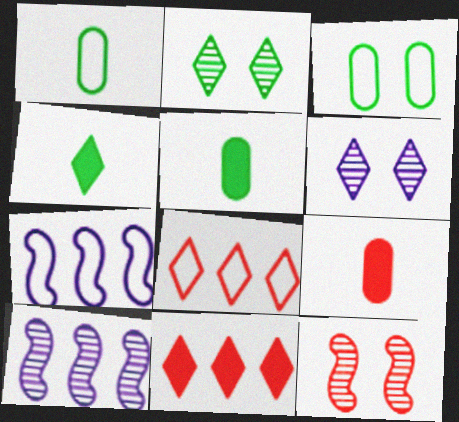[[2, 7, 9], 
[4, 6, 8], 
[8, 9, 12]]